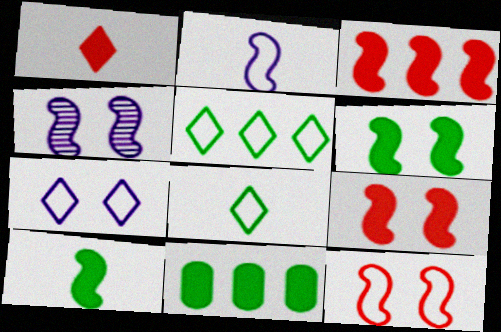[[4, 6, 12]]